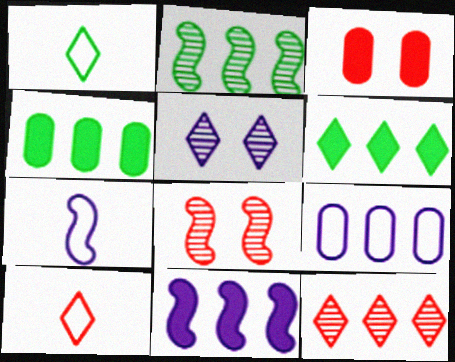[[5, 6, 10]]